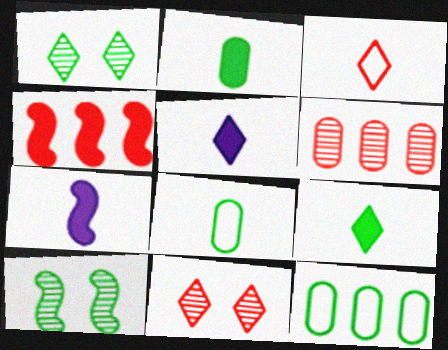[[7, 11, 12], 
[9, 10, 12]]